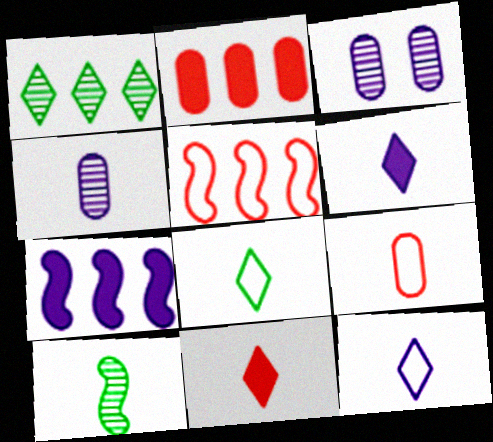[[3, 7, 12], 
[6, 9, 10]]